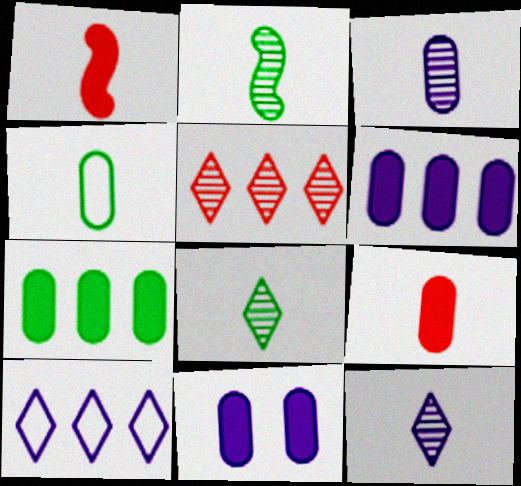[[1, 4, 12], 
[3, 4, 9], 
[7, 9, 11]]